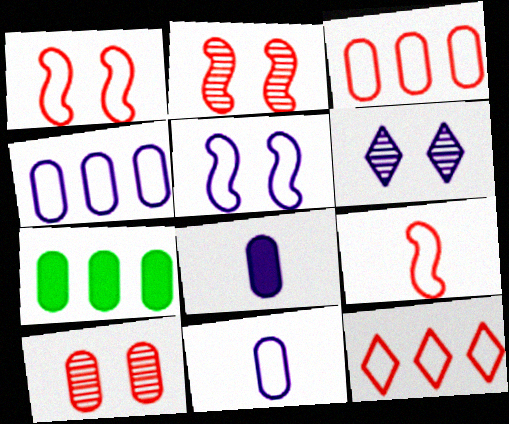[[6, 7, 9], 
[7, 10, 11]]